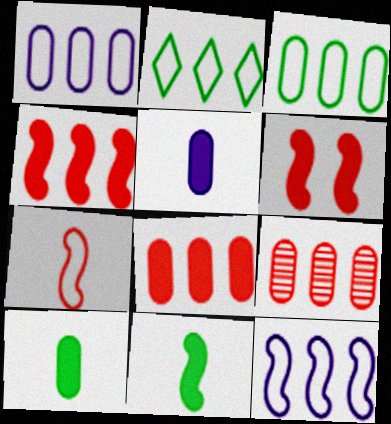[]